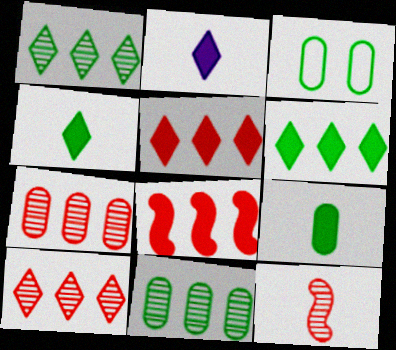[[3, 9, 11]]